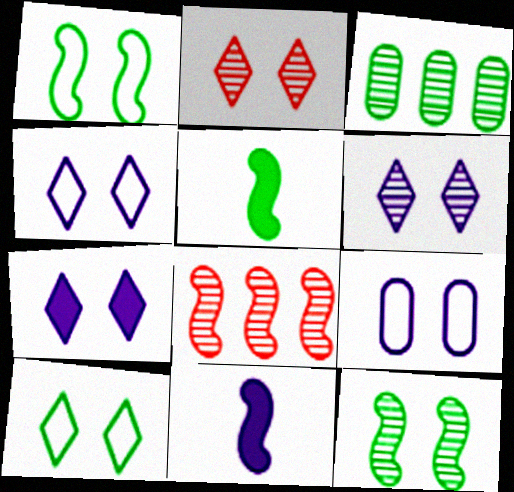[[1, 8, 11], 
[2, 7, 10], 
[3, 5, 10], 
[4, 6, 7]]